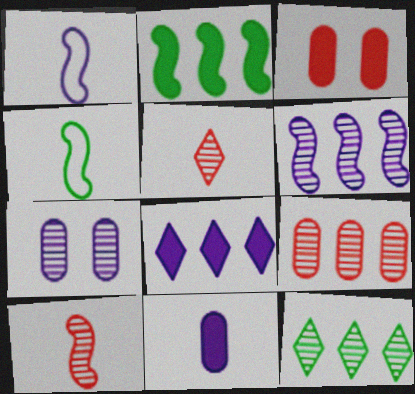[[1, 3, 12], 
[1, 7, 8], 
[4, 5, 11], 
[6, 9, 12], 
[7, 10, 12]]